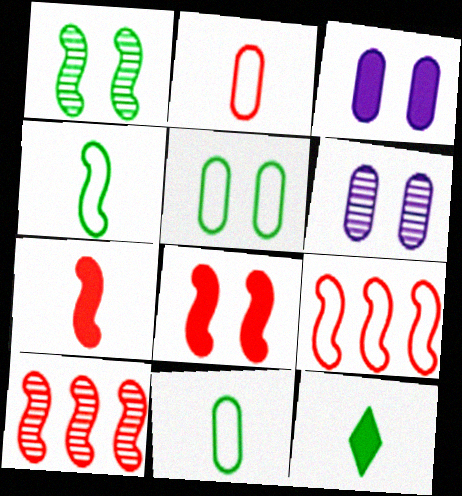[[6, 9, 12]]